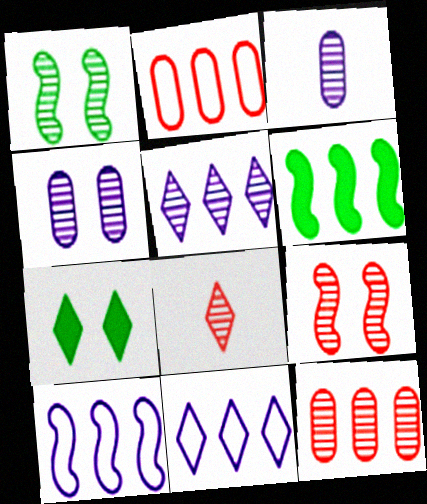[[2, 5, 6], 
[6, 11, 12], 
[7, 8, 11], 
[8, 9, 12]]